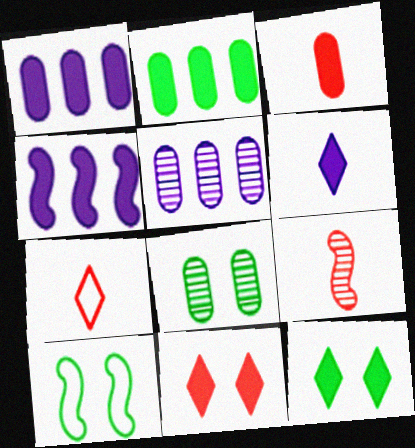[[3, 4, 12], 
[3, 7, 9], 
[4, 7, 8], 
[4, 9, 10], 
[8, 10, 12]]